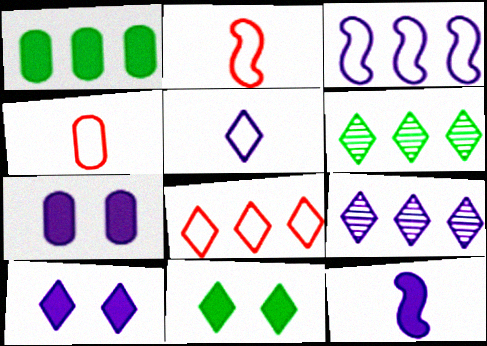[[2, 6, 7], 
[5, 9, 10]]